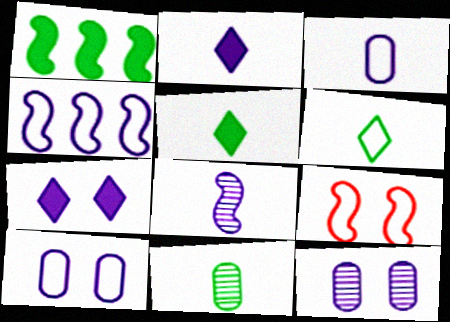[[1, 8, 9], 
[2, 3, 8], 
[2, 4, 12]]